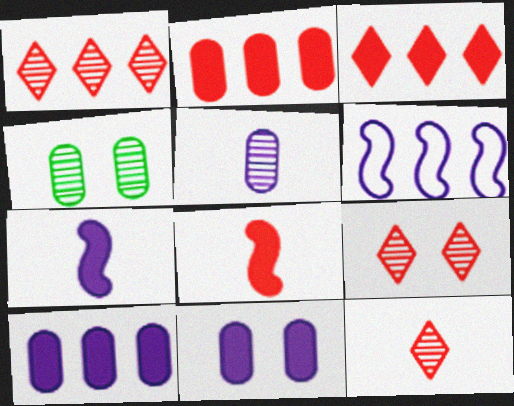[[1, 9, 12]]